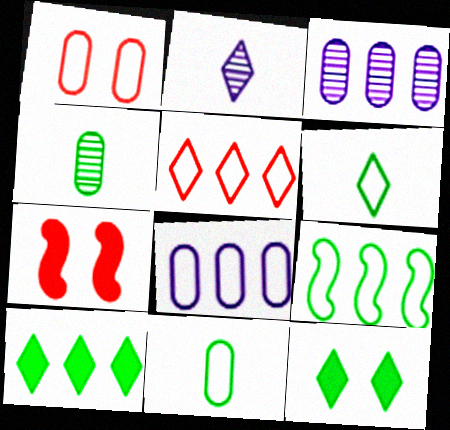[[1, 8, 11], 
[2, 5, 12], 
[3, 6, 7], 
[4, 9, 12], 
[5, 8, 9]]